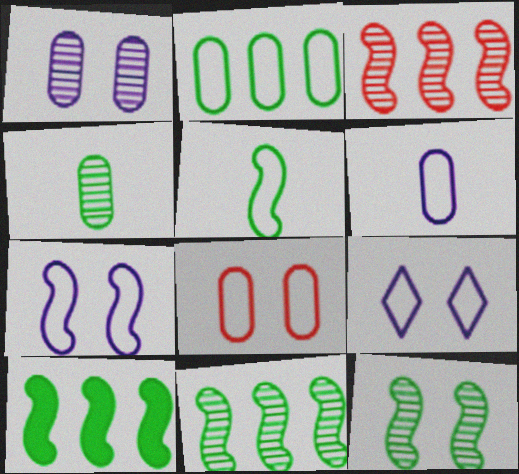[[2, 6, 8], 
[5, 10, 12]]